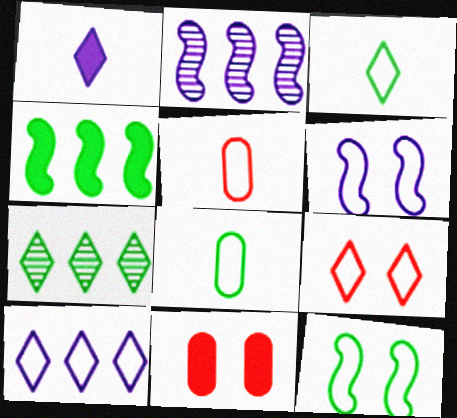[[1, 4, 11], 
[1, 7, 9], 
[2, 3, 11], 
[3, 9, 10], 
[5, 10, 12]]